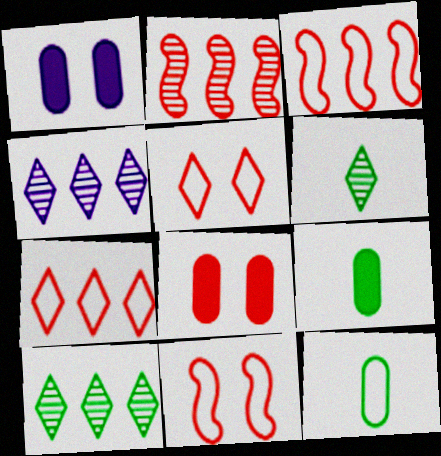[[1, 3, 6], 
[4, 9, 11]]